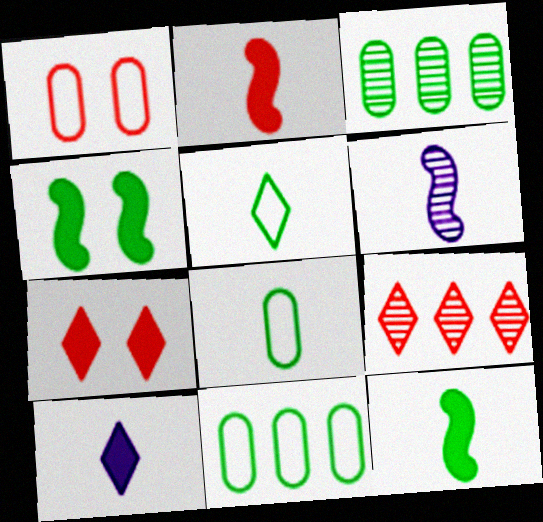[[1, 2, 9], 
[3, 4, 5], 
[6, 7, 11]]